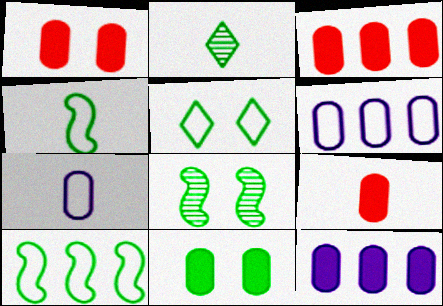[[1, 3, 9], 
[2, 10, 11], 
[5, 8, 11], 
[9, 11, 12]]